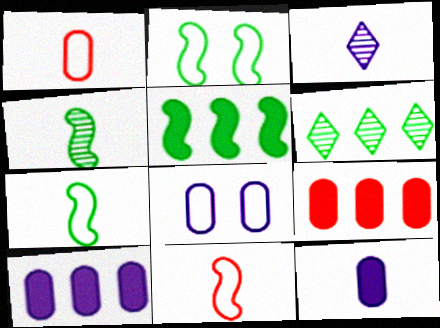[[2, 3, 9], 
[2, 4, 5]]